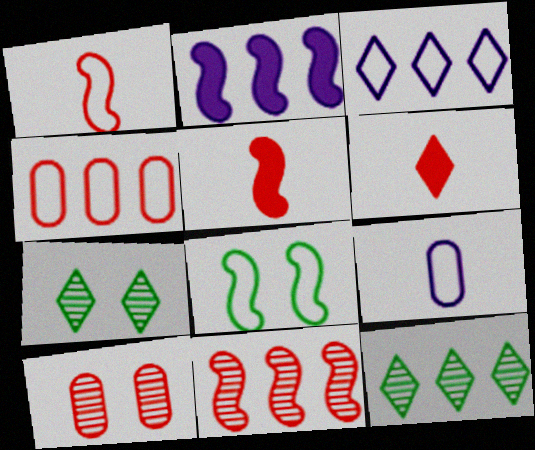[[2, 4, 12], 
[3, 6, 7]]